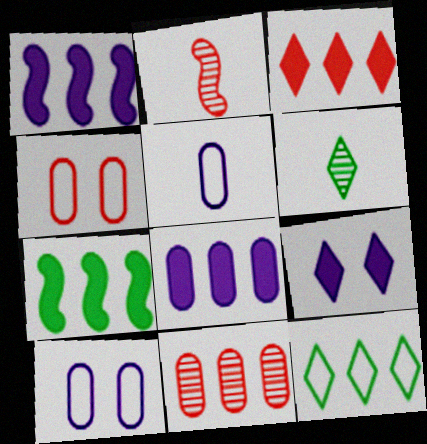[[1, 4, 6], 
[1, 11, 12], 
[2, 3, 4], 
[3, 7, 8]]